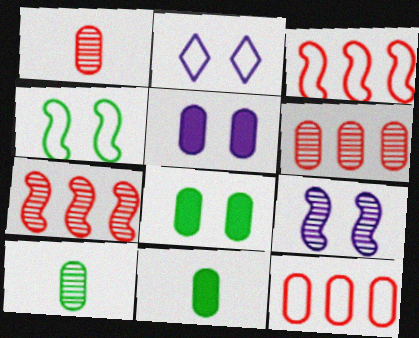[[2, 5, 9], 
[2, 7, 11], 
[5, 10, 12]]